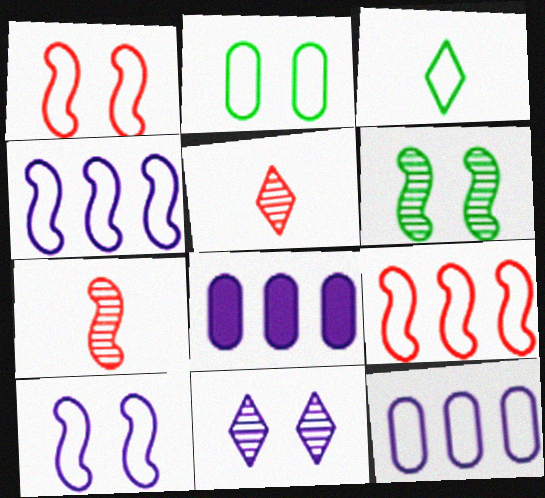[[1, 3, 12]]